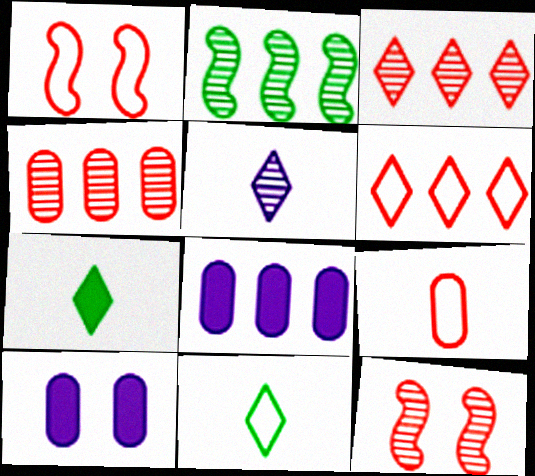[[1, 6, 9], 
[2, 6, 8], 
[8, 11, 12]]